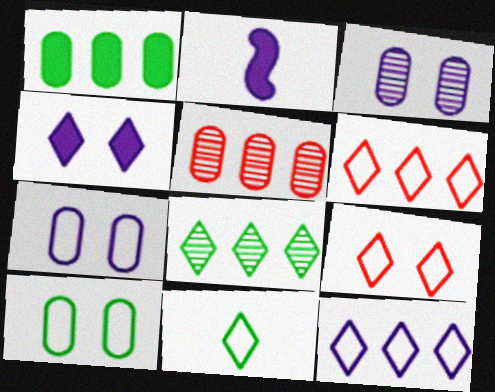[[2, 3, 12], 
[9, 11, 12]]